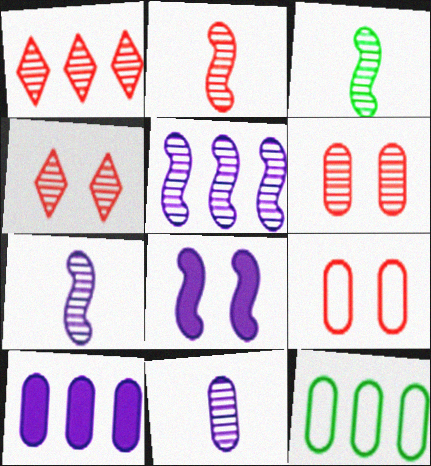[[1, 2, 6], 
[2, 3, 7]]